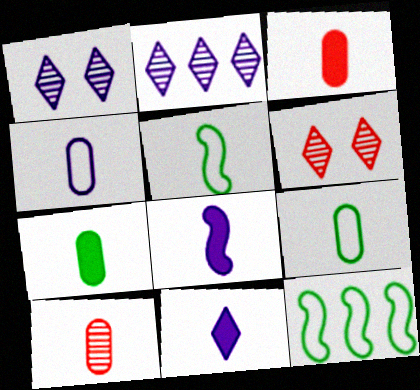[[1, 3, 12], 
[4, 7, 10], 
[5, 10, 11]]